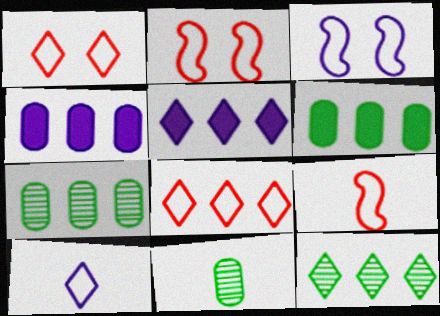[[2, 5, 11], 
[5, 8, 12]]